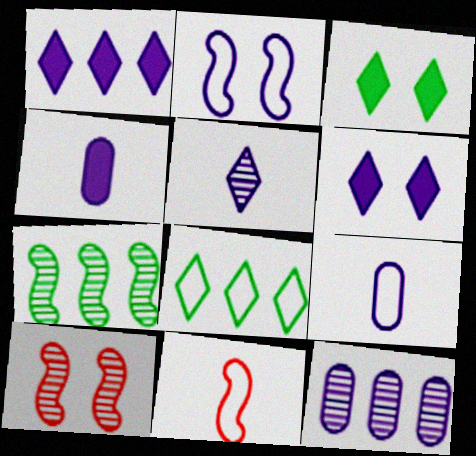[[3, 11, 12], 
[4, 8, 10]]